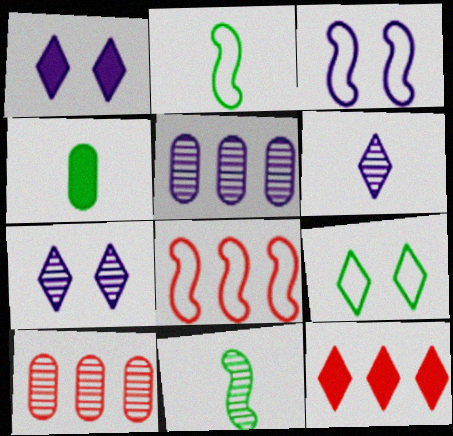[[1, 2, 10], 
[2, 3, 8], 
[4, 7, 8], 
[6, 9, 12], 
[7, 10, 11], 
[8, 10, 12]]